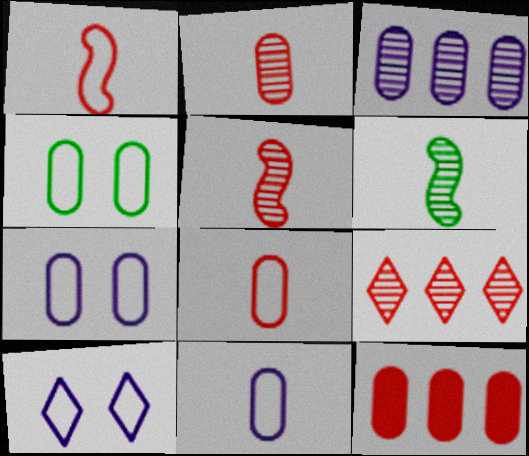[[6, 10, 12]]